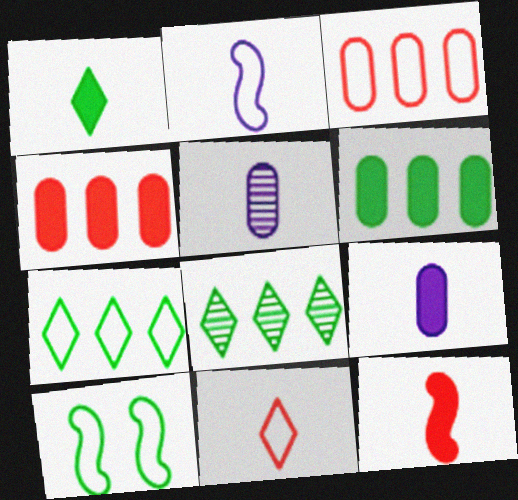[[1, 9, 12]]